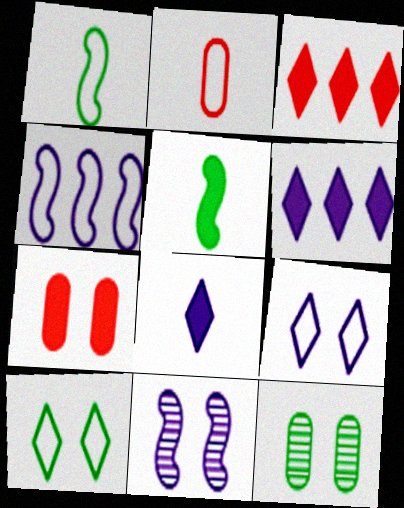[[2, 4, 10], 
[5, 6, 7], 
[7, 10, 11]]